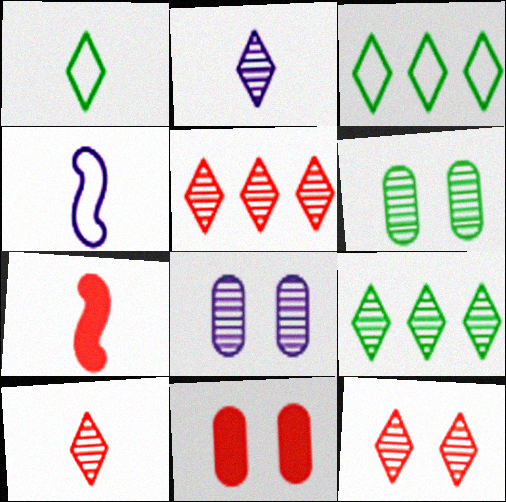[[2, 9, 12], 
[3, 7, 8], 
[4, 9, 11], 
[5, 10, 12]]